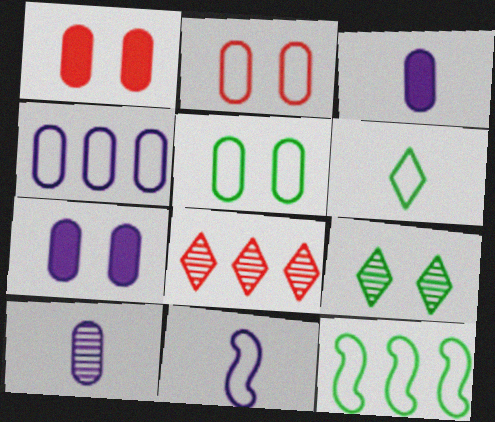[[4, 7, 10], 
[5, 6, 12]]